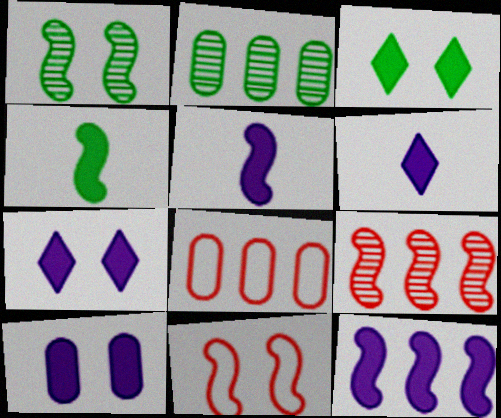[[1, 6, 8], 
[2, 6, 11], 
[6, 10, 12]]